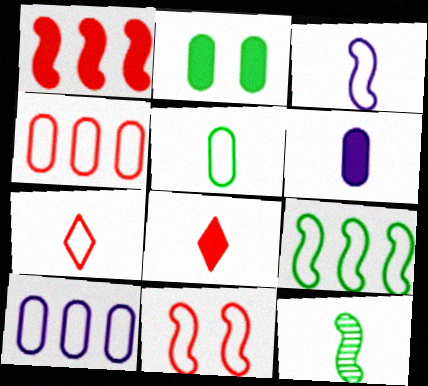[[3, 5, 7], 
[3, 9, 11], 
[4, 7, 11], 
[6, 7, 12]]